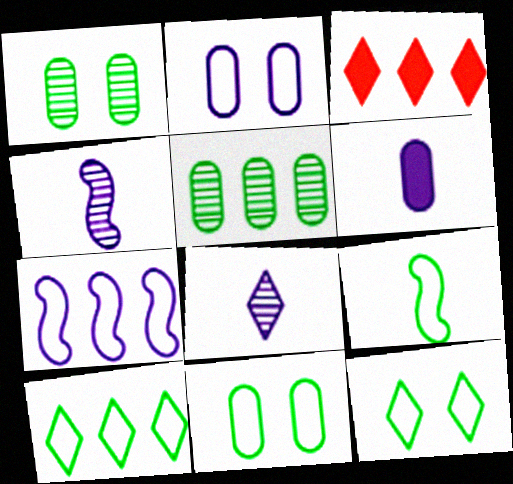[[3, 4, 11], 
[3, 5, 7], 
[3, 8, 12], 
[9, 10, 11]]